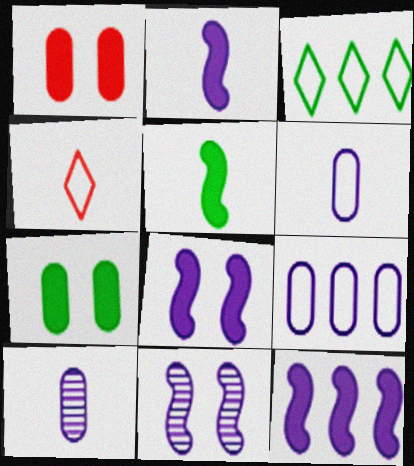[[2, 8, 12], 
[4, 5, 10]]